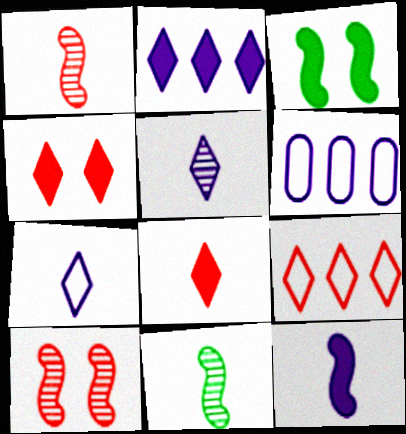[[4, 6, 11]]